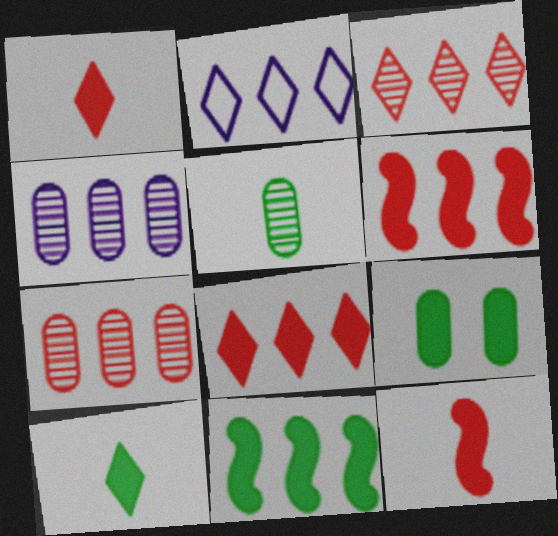[[2, 7, 11], 
[9, 10, 11]]